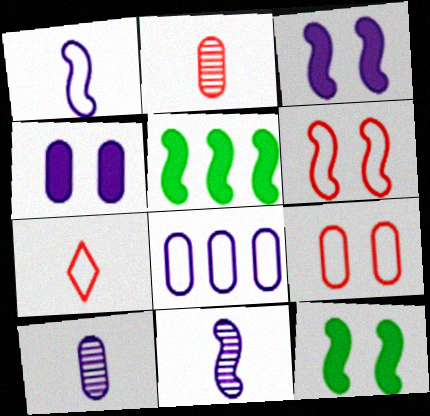[[4, 8, 10], 
[5, 6, 11]]